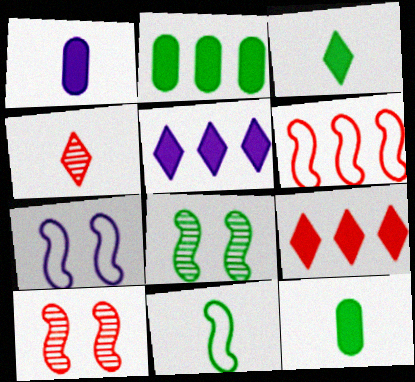[[1, 4, 11], 
[2, 4, 7], 
[6, 7, 11]]